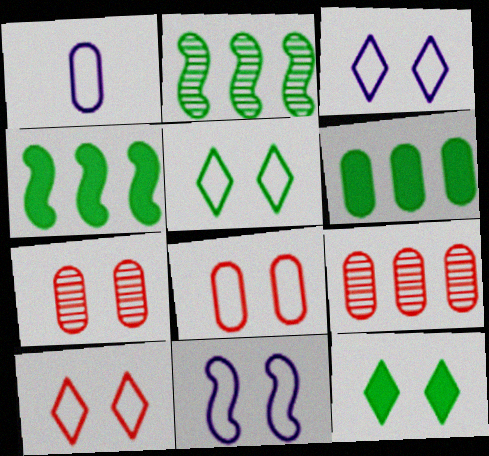[[1, 6, 7], 
[3, 5, 10], 
[5, 8, 11], 
[7, 11, 12]]